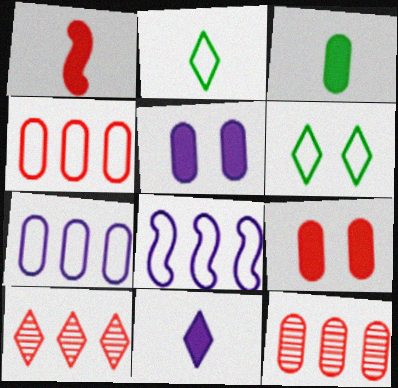[[1, 3, 11], 
[6, 10, 11]]